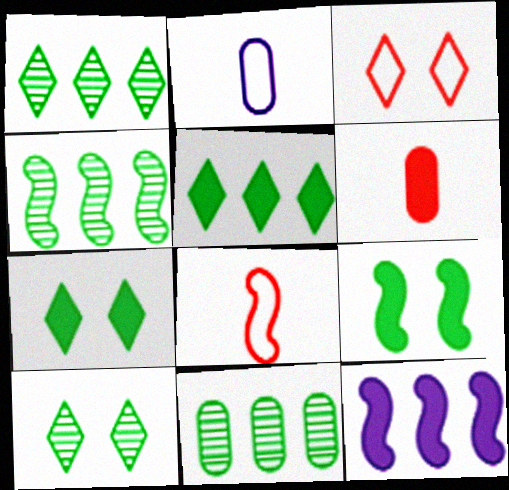[[1, 4, 11], 
[6, 7, 12]]